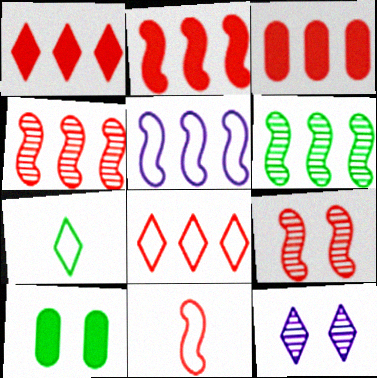[[1, 2, 3], 
[1, 7, 12], 
[2, 5, 6], 
[2, 9, 11], 
[3, 4, 8], 
[6, 7, 10]]